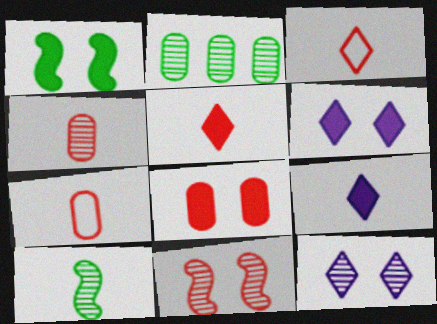[[1, 6, 8], 
[7, 9, 10]]